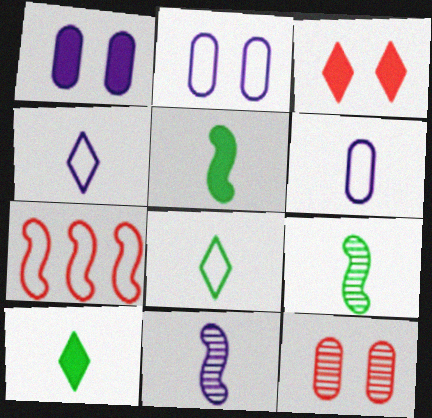[[2, 7, 8]]